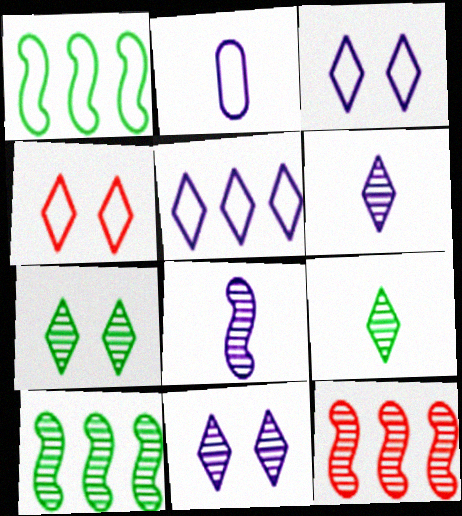[[1, 2, 4]]